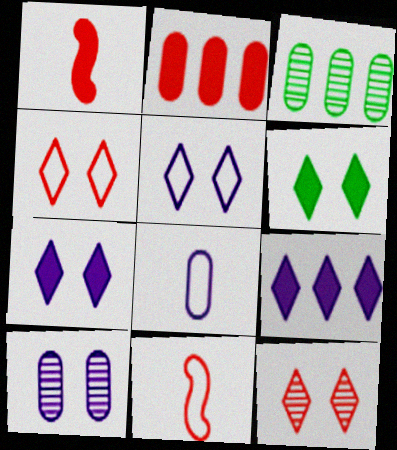[[1, 3, 5], 
[2, 11, 12], 
[3, 7, 11], 
[5, 6, 12]]